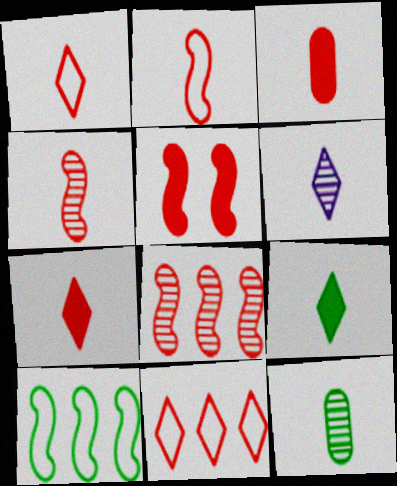[[1, 3, 4], 
[1, 6, 9], 
[2, 5, 8], 
[4, 6, 12]]